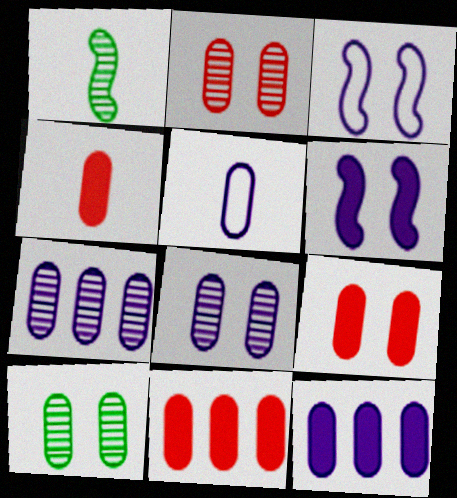[[2, 8, 10], 
[4, 9, 11], 
[5, 8, 12], 
[5, 10, 11]]